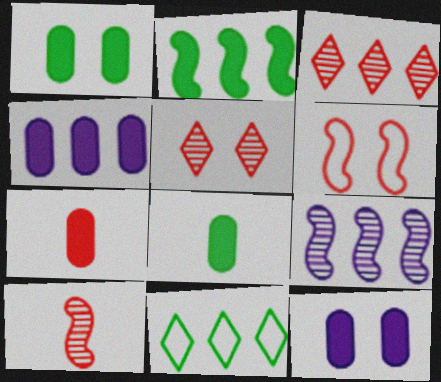[[1, 4, 7], 
[3, 6, 7], 
[10, 11, 12]]